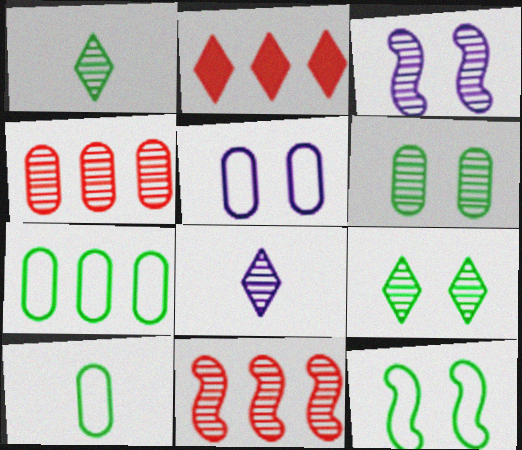[[1, 3, 4], 
[2, 3, 10], 
[6, 8, 11]]